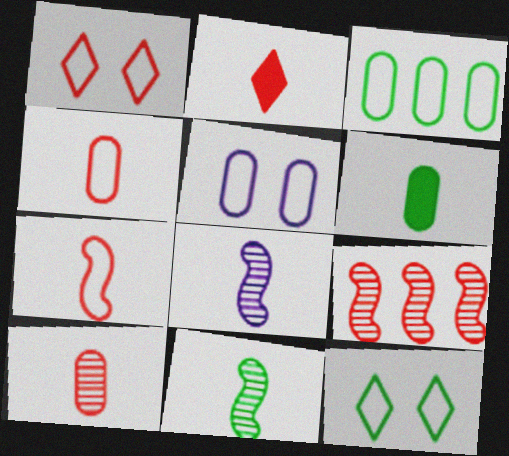[[2, 7, 10], 
[3, 4, 5]]